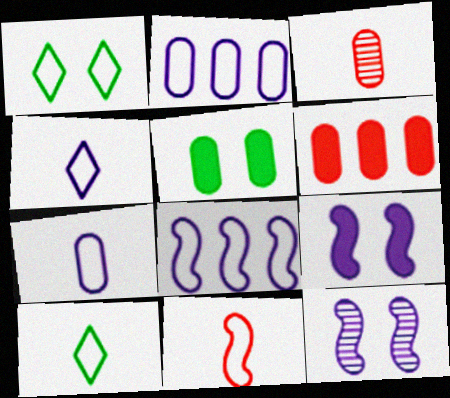[[1, 2, 11], 
[2, 3, 5], 
[6, 10, 12], 
[7, 10, 11]]